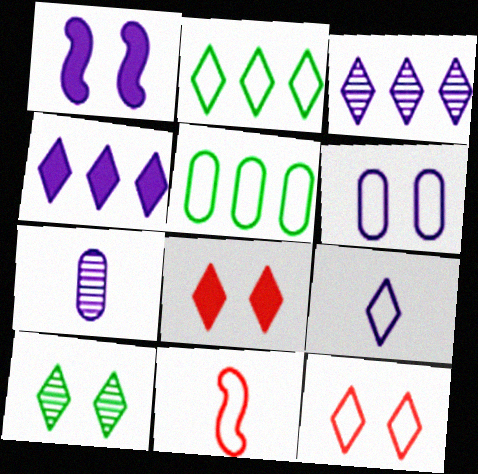[[2, 6, 11], 
[2, 9, 12]]